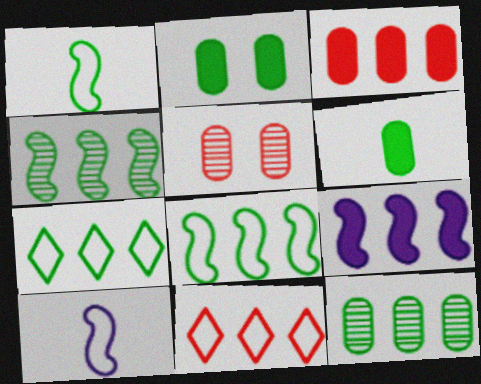[[9, 11, 12]]